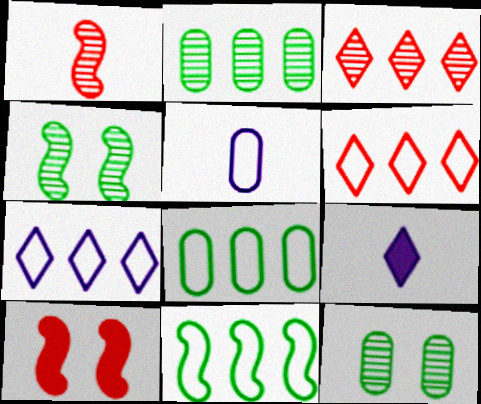[]